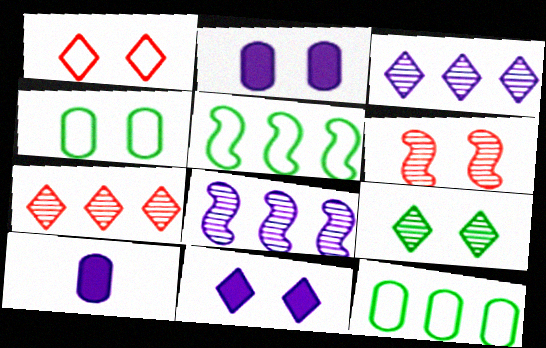[[1, 9, 11], 
[4, 6, 11]]